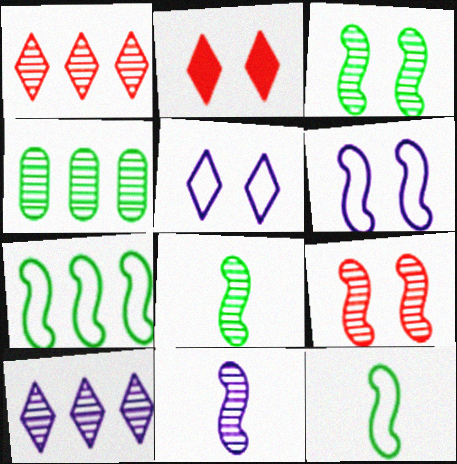[]